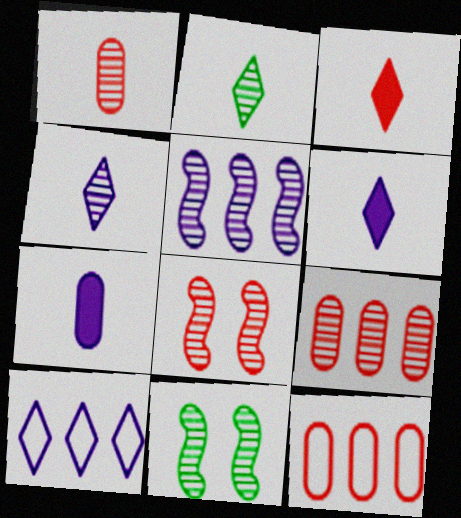[[3, 8, 12], 
[4, 9, 11], 
[6, 11, 12]]